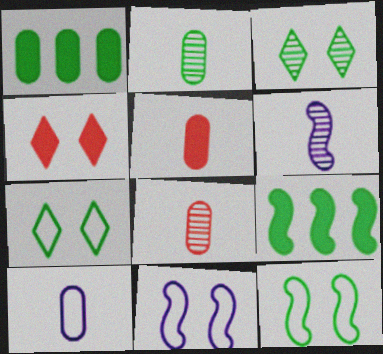[[2, 5, 10], 
[2, 7, 9]]